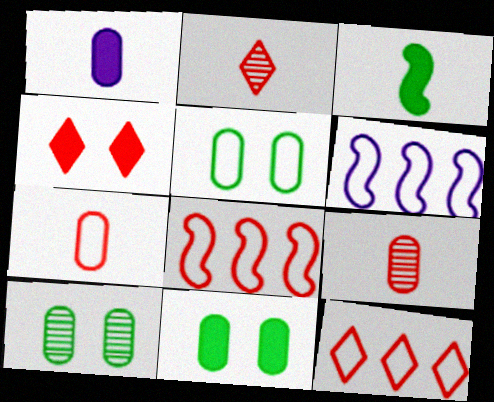[[2, 4, 12], 
[2, 6, 11], 
[4, 8, 9], 
[5, 10, 11]]